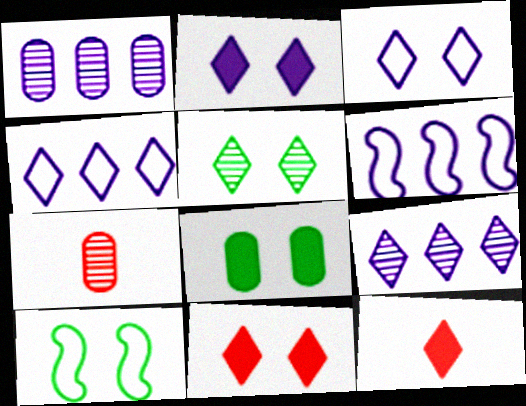[[1, 10, 12], 
[3, 5, 11], 
[4, 5, 12], 
[5, 8, 10]]